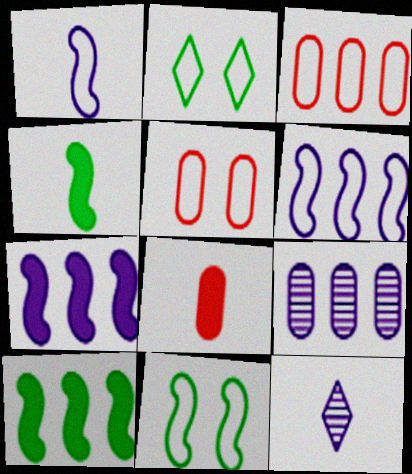[[1, 2, 3], 
[5, 10, 12]]